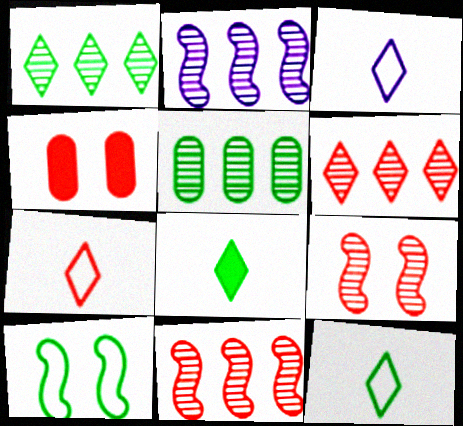[[2, 4, 12], 
[2, 5, 6], 
[3, 7, 12], 
[4, 7, 11], 
[5, 8, 10]]